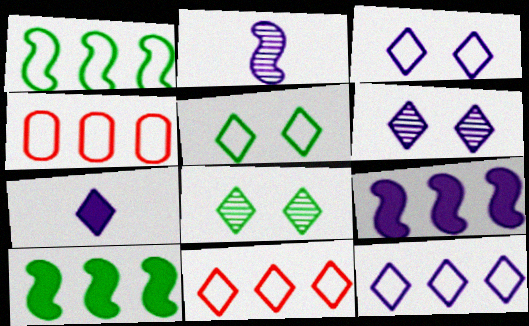[[1, 4, 12], 
[6, 7, 12], 
[7, 8, 11]]